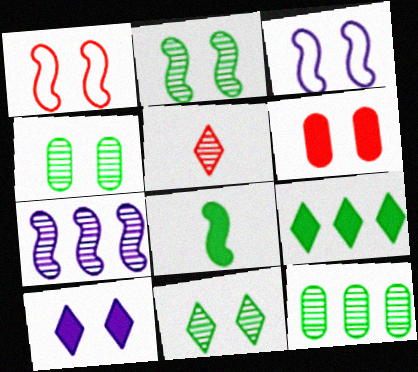[[1, 4, 10], 
[1, 7, 8], 
[2, 4, 11], 
[3, 6, 11], 
[4, 5, 7]]